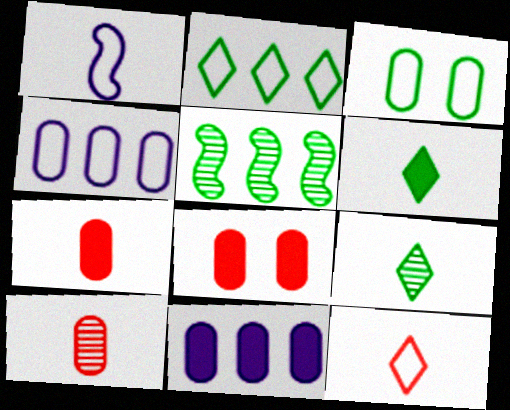[[1, 6, 10], 
[1, 7, 9], 
[3, 5, 6], 
[3, 10, 11]]